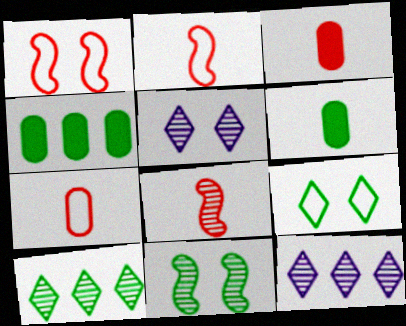[[1, 6, 12], 
[2, 4, 5]]